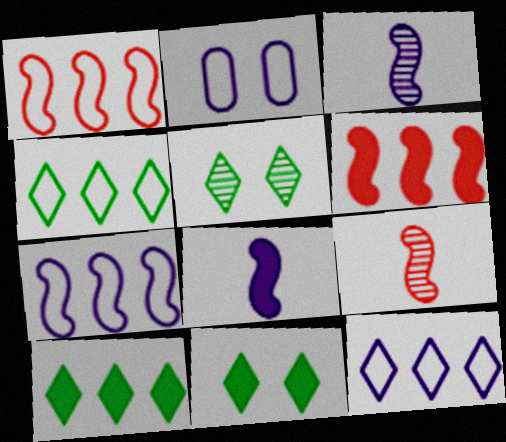[[2, 9, 10]]